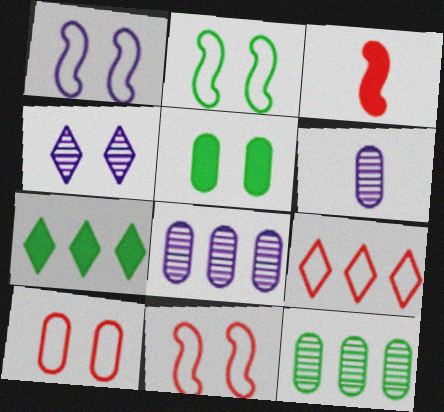[[1, 2, 11], 
[4, 5, 11], 
[6, 7, 11]]